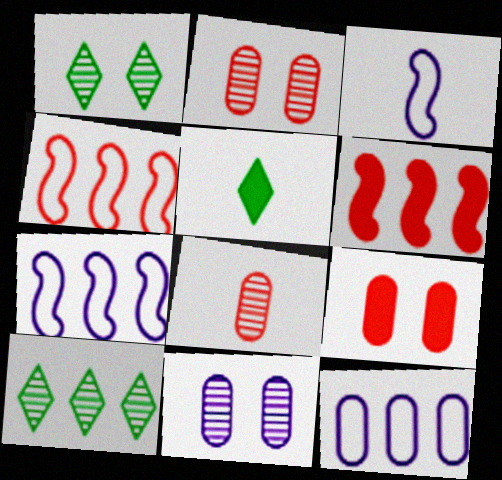[[2, 5, 7], 
[3, 5, 8], 
[3, 9, 10], 
[4, 5, 11], 
[6, 10, 12]]